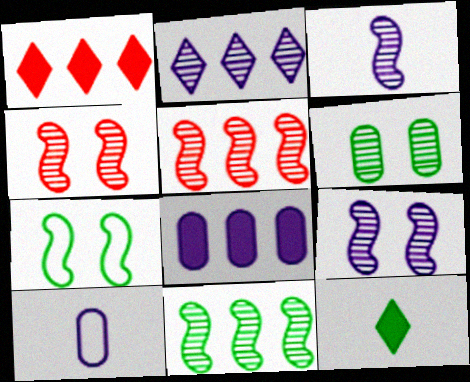[[3, 4, 11]]